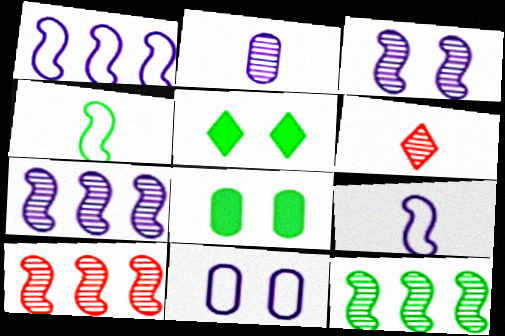[[1, 6, 8], 
[7, 10, 12]]